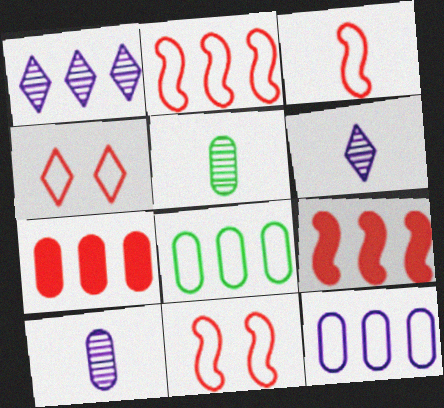[[1, 8, 9], 
[2, 3, 11]]